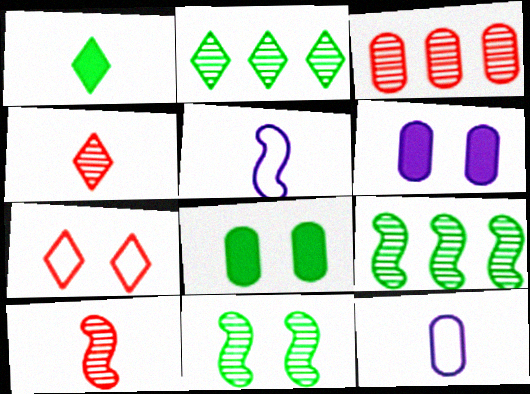[[1, 10, 12], 
[3, 8, 12], 
[6, 7, 11]]